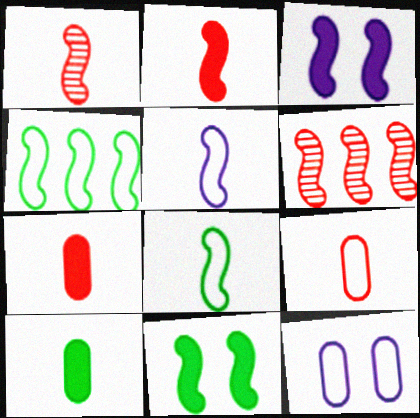[[1, 3, 4], 
[3, 6, 8], 
[5, 6, 11]]